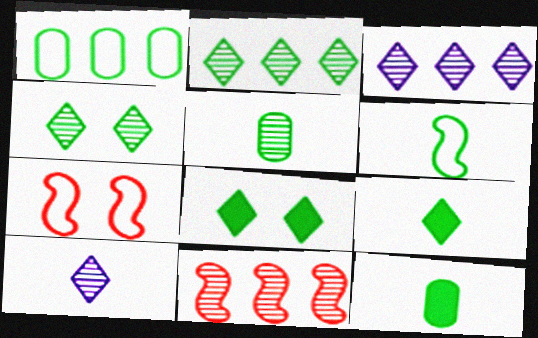[[3, 7, 12], 
[5, 6, 9]]